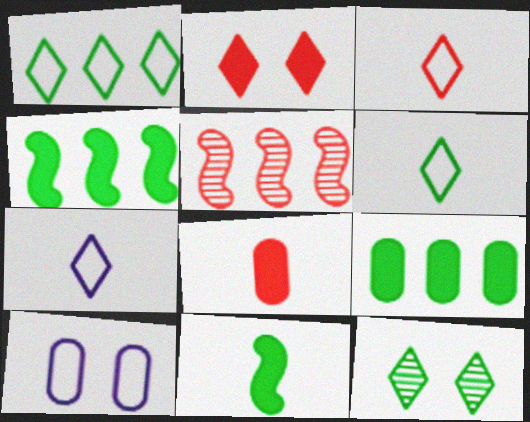[[3, 6, 7]]